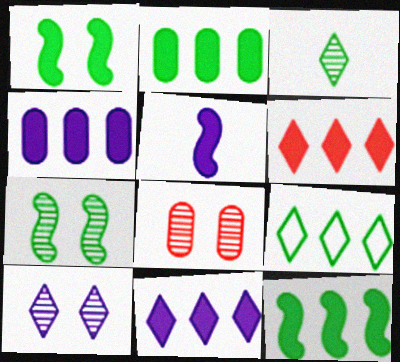[[4, 6, 12], 
[5, 8, 9], 
[7, 8, 10]]